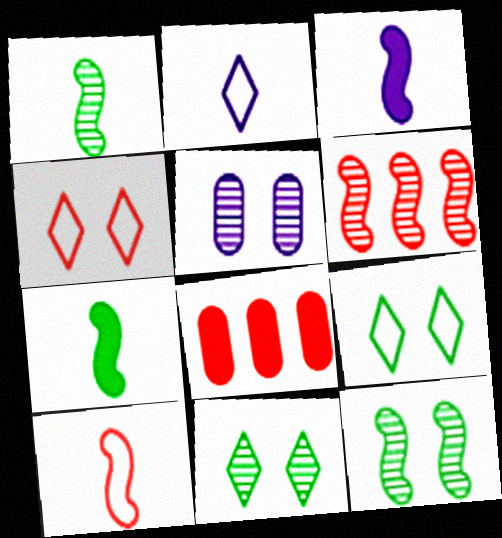[[1, 3, 10], 
[2, 8, 12]]